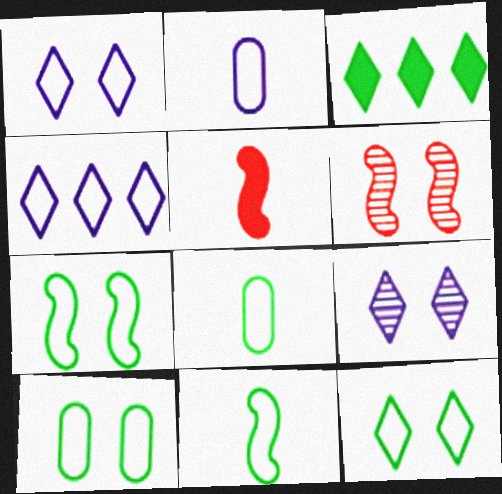[[2, 3, 6], 
[7, 10, 12]]